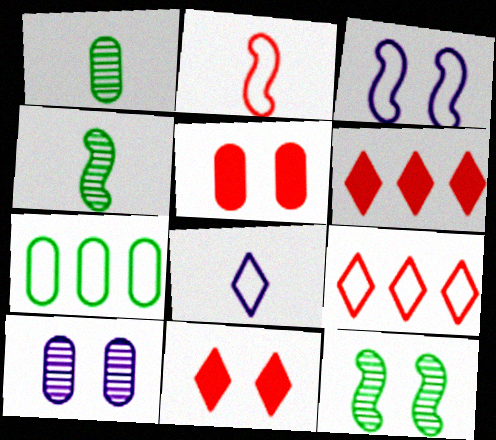[[1, 3, 6]]